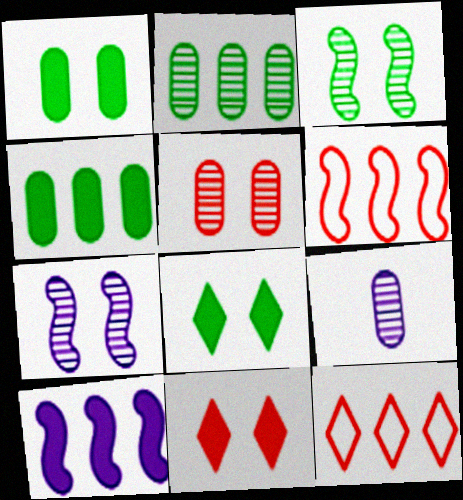[[2, 5, 9], 
[2, 10, 12], 
[6, 8, 9]]